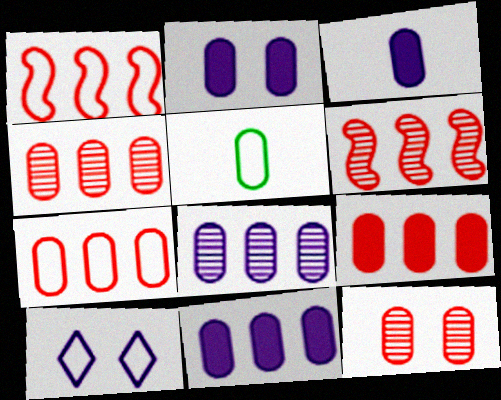[[1, 5, 10], 
[2, 3, 11], 
[2, 4, 5], 
[4, 7, 9], 
[5, 11, 12]]